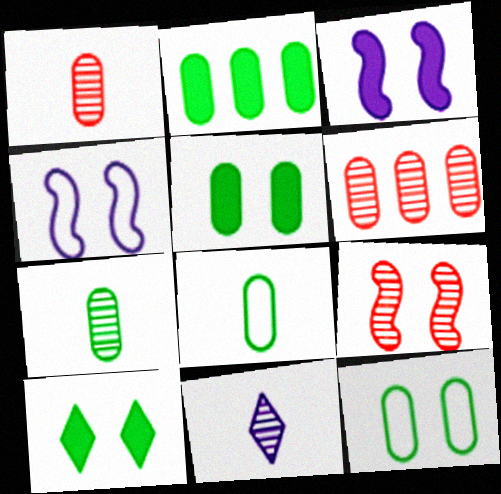[[2, 7, 12]]